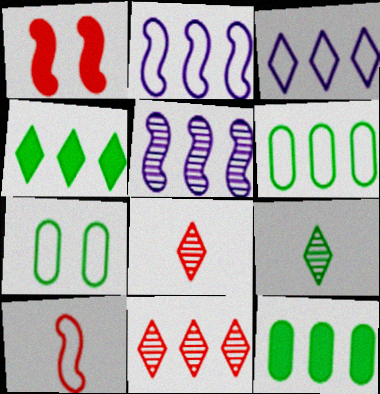[[2, 11, 12], 
[3, 4, 11], 
[3, 7, 10]]